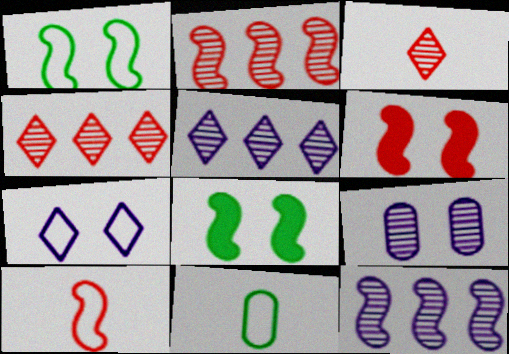[[2, 6, 10], 
[5, 6, 11], 
[8, 10, 12]]